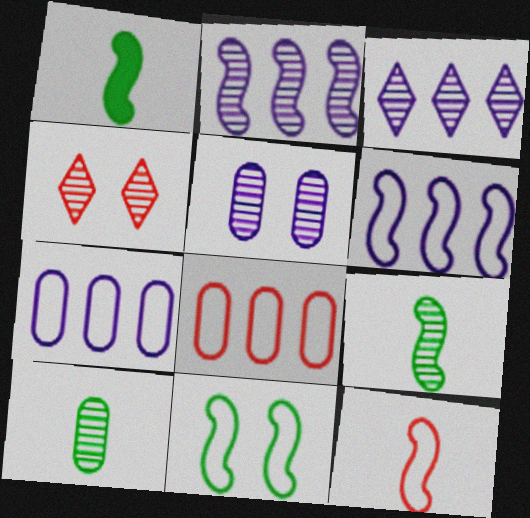[[1, 4, 7], 
[2, 4, 10], 
[6, 11, 12]]